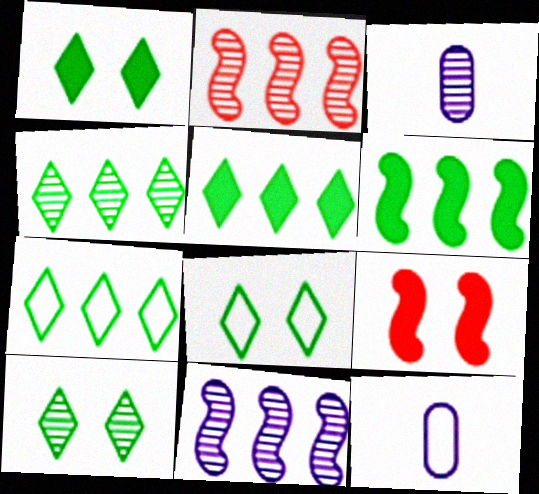[[1, 2, 12], 
[1, 8, 10], 
[2, 3, 10], 
[3, 7, 9], 
[4, 5, 7], 
[4, 9, 12]]